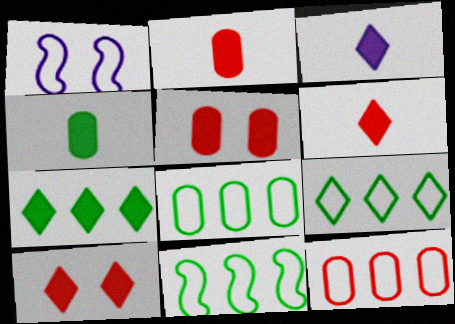[[3, 7, 10], 
[8, 9, 11]]